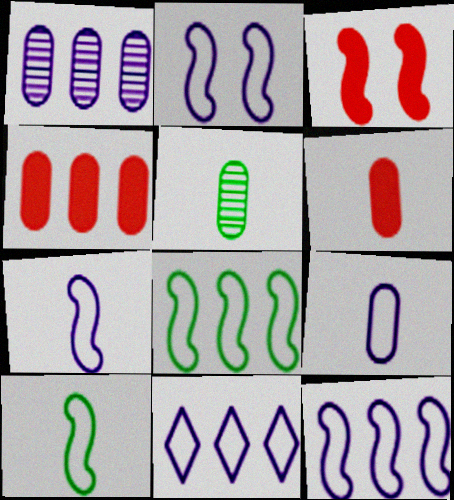[[2, 7, 12], 
[2, 9, 11], 
[3, 5, 11], 
[5, 6, 9]]